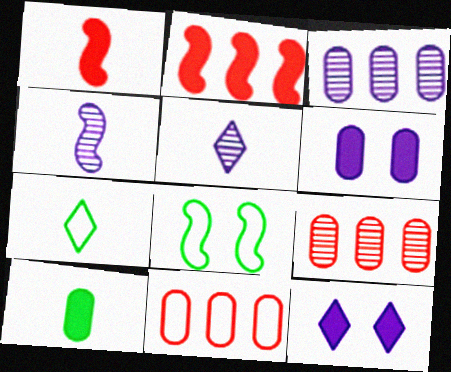[[2, 4, 8], 
[2, 10, 12]]